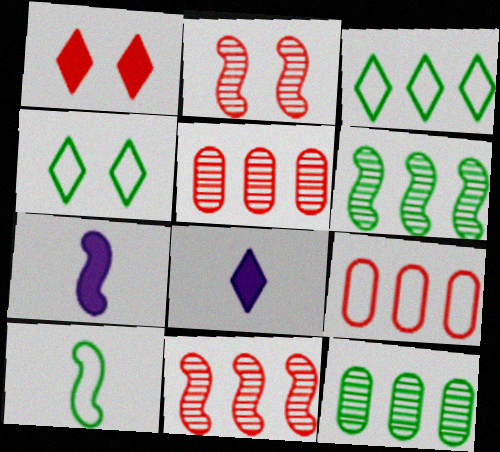[[4, 5, 7]]